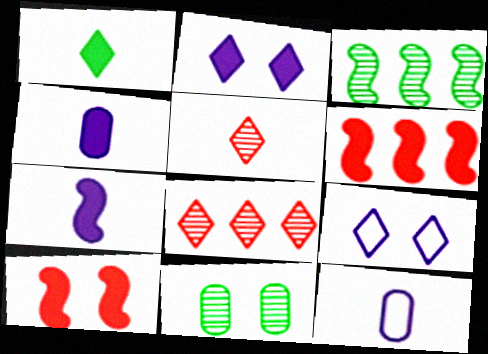[[1, 8, 9], 
[9, 10, 11]]